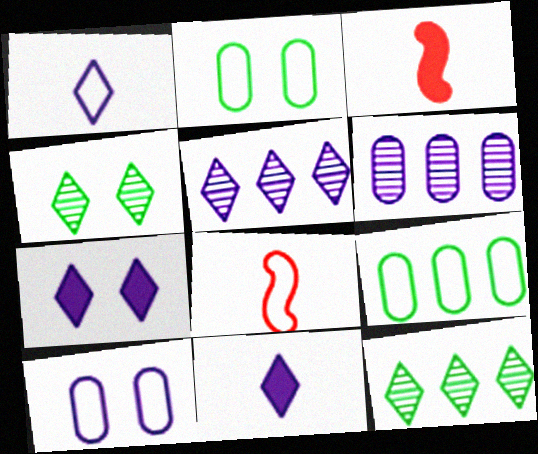[[1, 5, 7], 
[2, 3, 5], 
[3, 10, 12]]